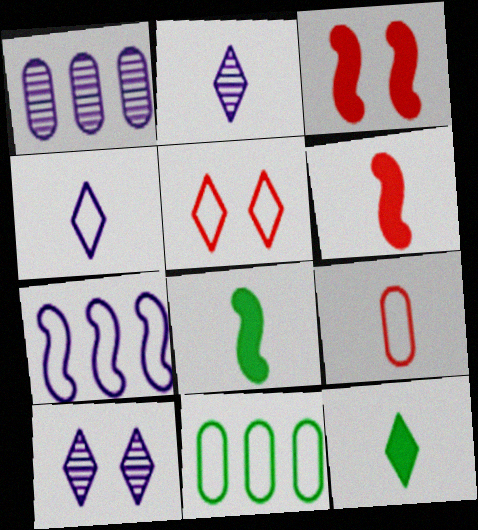[[1, 5, 8], 
[2, 3, 11], 
[2, 8, 9], 
[6, 10, 11]]